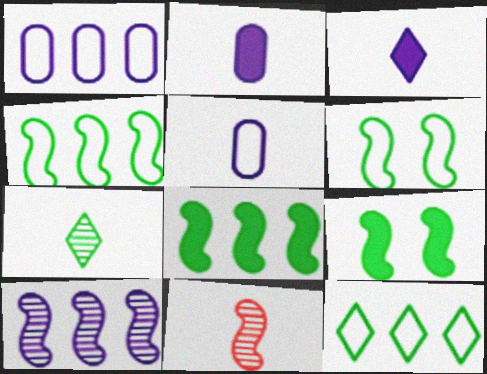[]